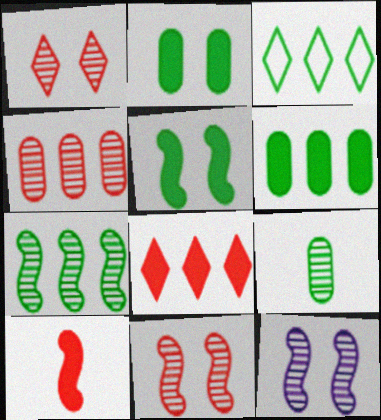[[3, 5, 9], 
[3, 6, 7]]